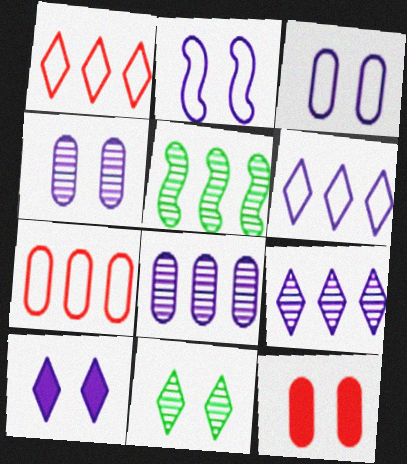[[2, 4, 10], 
[2, 11, 12]]